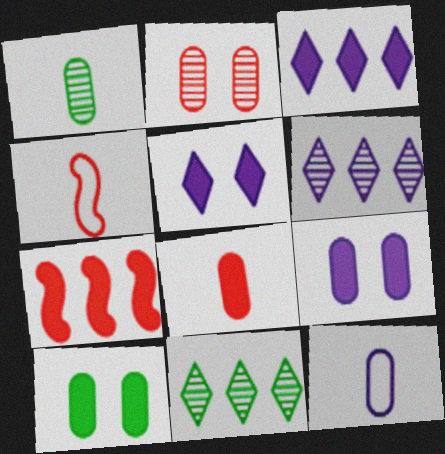[[1, 8, 12], 
[4, 6, 10], 
[4, 9, 11]]